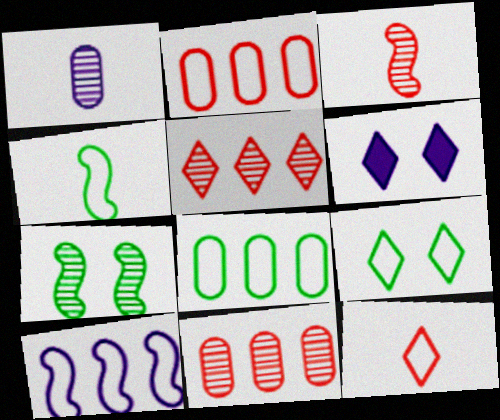[[1, 5, 7], 
[1, 6, 10], 
[3, 6, 8], 
[4, 6, 11], 
[4, 8, 9]]